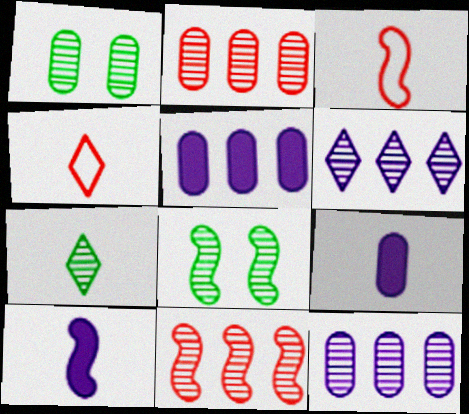[[3, 7, 9], 
[4, 5, 8]]